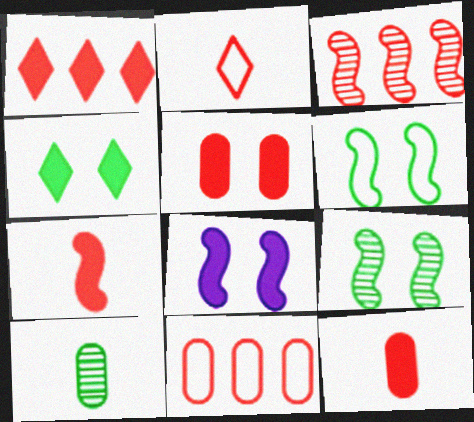[[1, 3, 11], 
[1, 5, 7], 
[2, 3, 5], 
[4, 5, 8]]